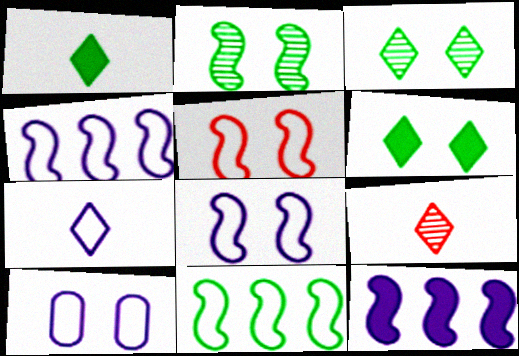[[1, 7, 9], 
[4, 7, 10]]